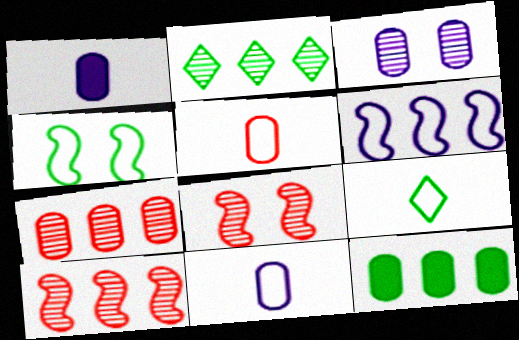[[3, 5, 12]]